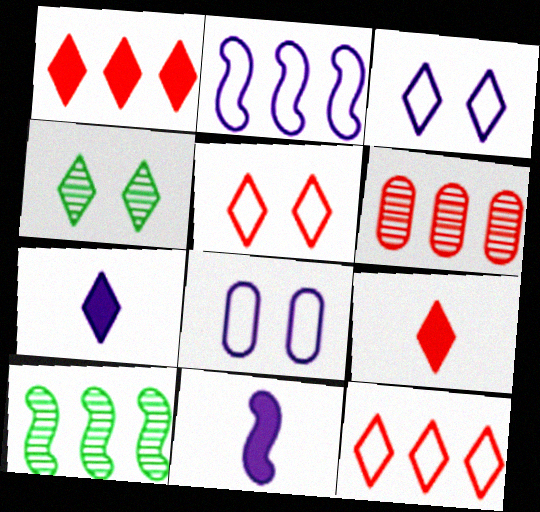[[4, 7, 12], 
[8, 9, 10]]